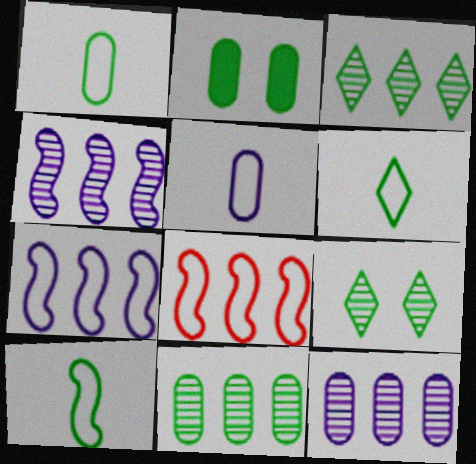[[1, 2, 11], 
[1, 6, 10], 
[2, 3, 10]]